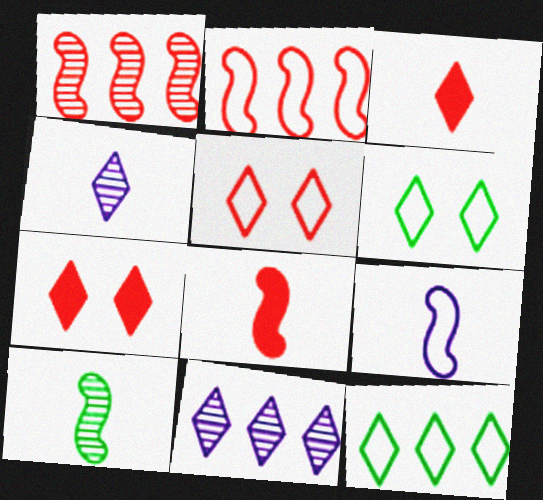[[3, 6, 11], 
[4, 7, 12], 
[8, 9, 10]]